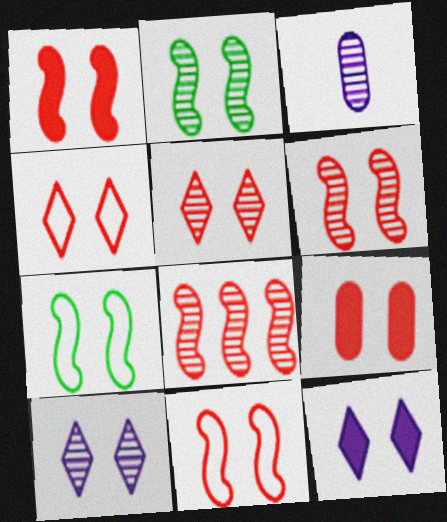[[1, 6, 11], 
[4, 6, 9], 
[5, 9, 11], 
[7, 9, 10]]